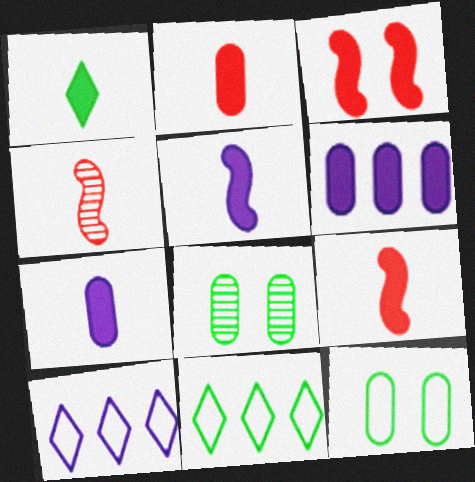[[1, 2, 5], 
[1, 3, 6], 
[1, 7, 9], 
[8, 9, 10]]